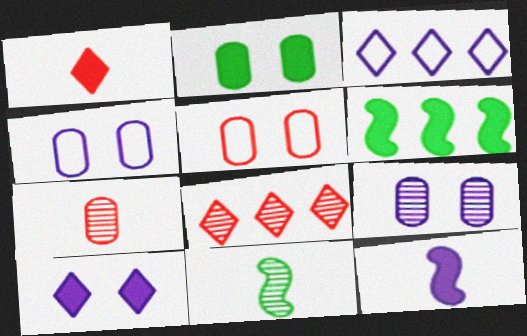[[2, 5, 9], 
[3, 9, 12], 
[8, 9, 11]]